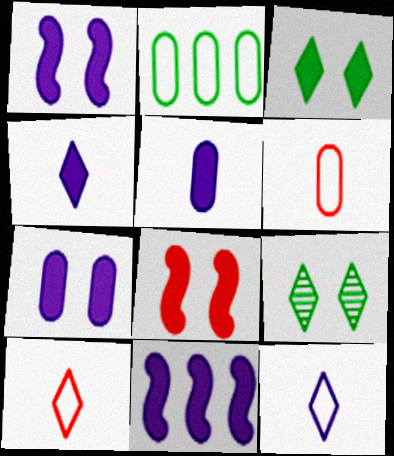[[3, 7, 8], 
[4, 7, 11], 
[6, 9, 11]]